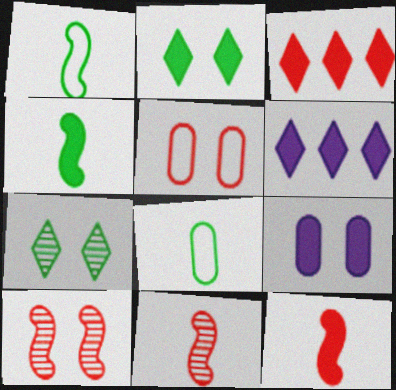[[3, 4, 9], 
[3, 5, 11], 
[6, 8, 10]]